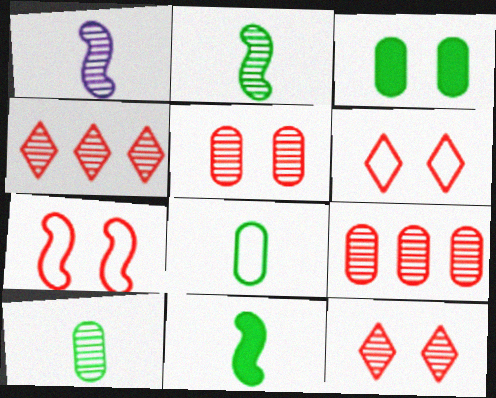[]